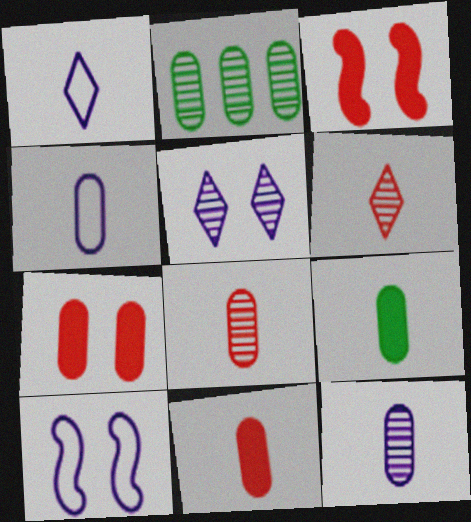[[1, 2, 3], 
[2, 4, 7], 
[4, 8, 9]]